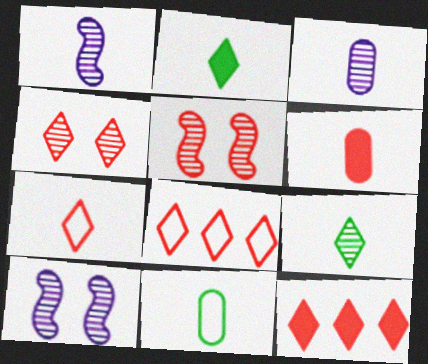[[3, 6, 11], 
[4, 7, 12], 
[5, 6, 8], 
[10, 11, 12]]